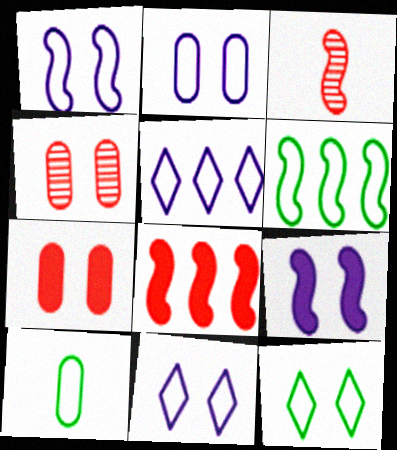[[1, 2, 11], 
[3, 6, 9], 
[4, 9, 12], 
[6, 10, 12]]